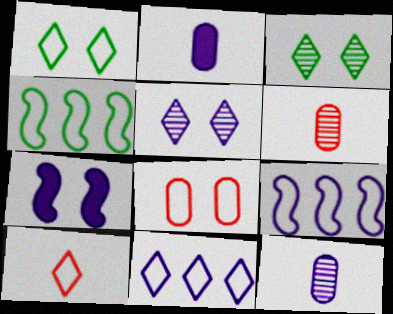[[1, 10, 11], 
[2, 5, 9], 
[3, 7, 8], 
[7, 11, 12]]